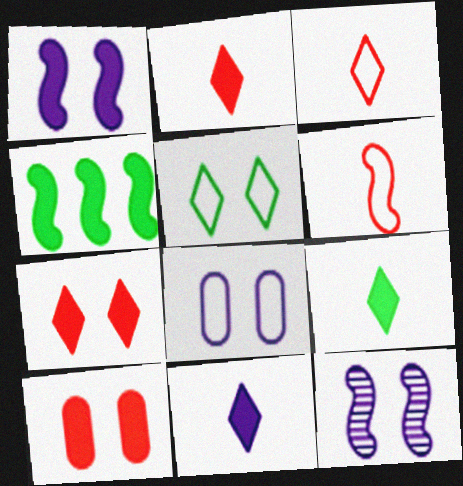[[2, 9, 11], 
[4, 6, 12], 
[4, 10, 11], 
[5, 10, 12]]